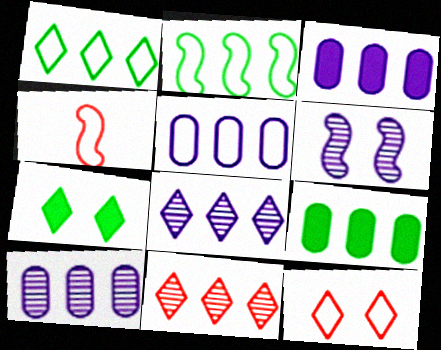[[2, 3, 11], 
[3, 5, 10], 
[4, 7, 10]]